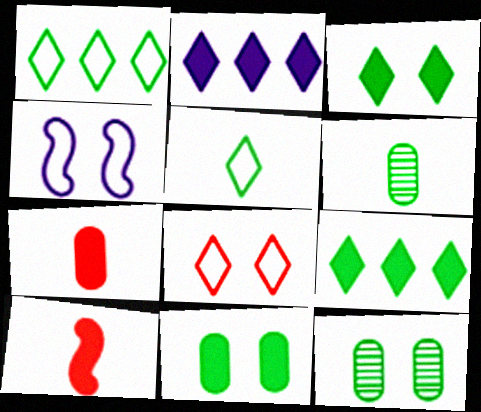[[2, 10, 11]]